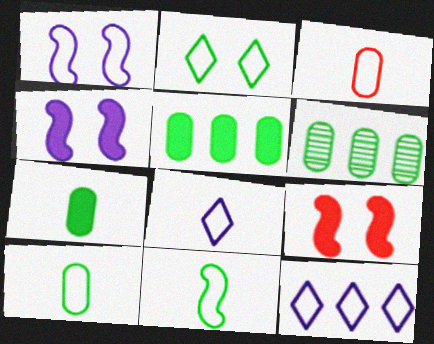[[3, 8, 11], 
[6, 8, 9]]